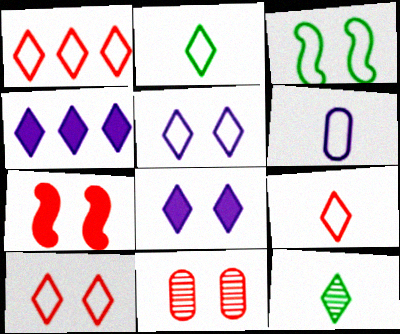[[1, 2, 5], 
[1, 3, 6], 
[1, 8, 12], 
[1, 9, 10], 
[3, 8, 11], 
[4, 10, 12], 
[7, 10, 11]]